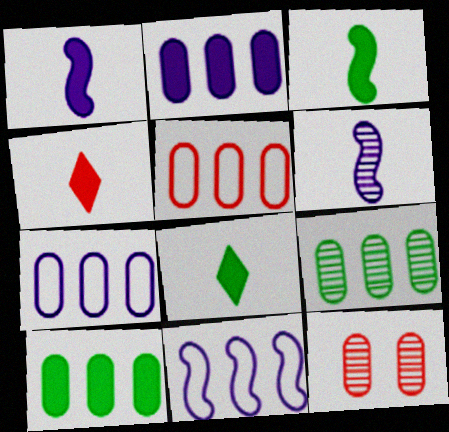[[2, 5, 9], 
[8, 11, 12]]